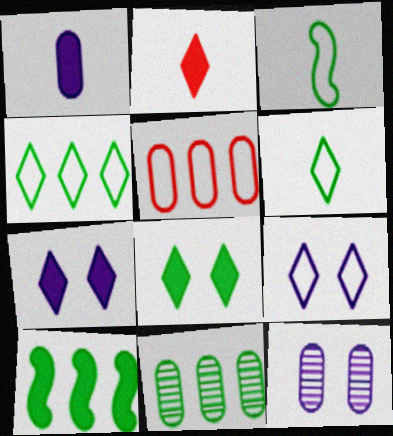[[3, 5, 9], 
[3, 8, 11], 
[4, 10, 11]]